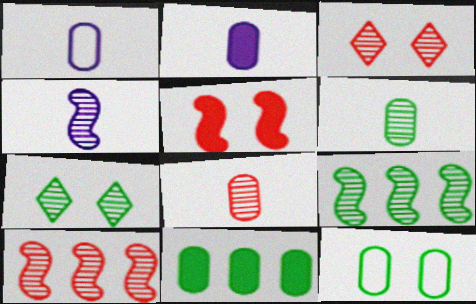[[3, 8, 10], 
[6, 7, 9], 
[6, 11, 12]]